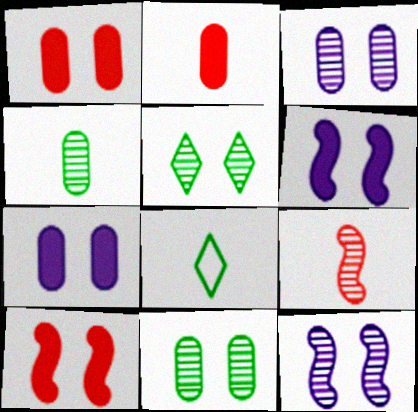[]